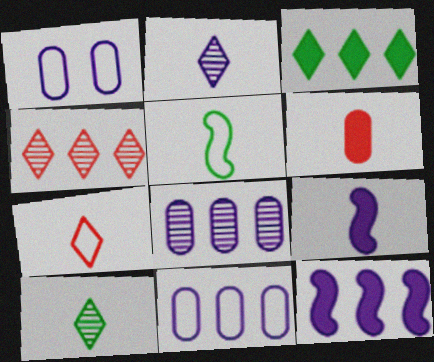[[1, 2, 12], 
[2, 5, 6]]